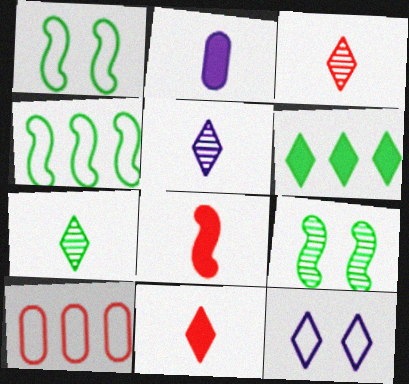[[3, 5, 7], 
[3, 6, 12]]